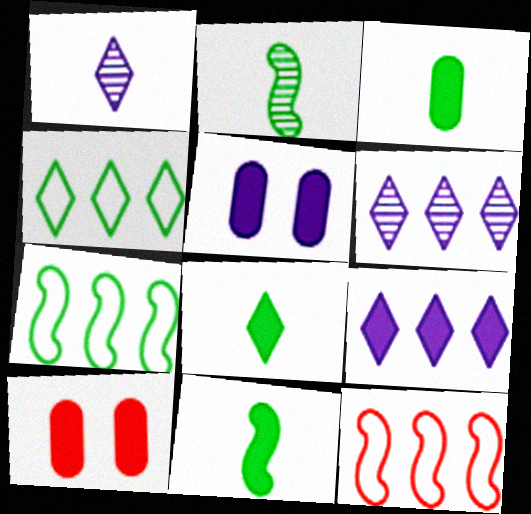[[1, 7, 10], 
[3, 8, 11], 
[9, 10, 11]]